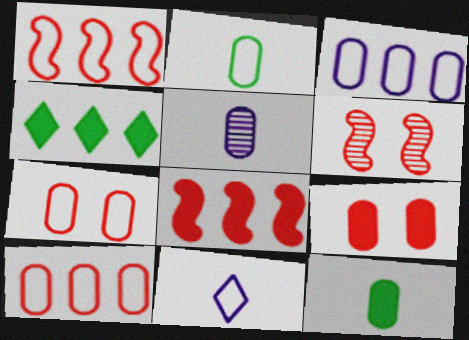[[2, 3, 7]]